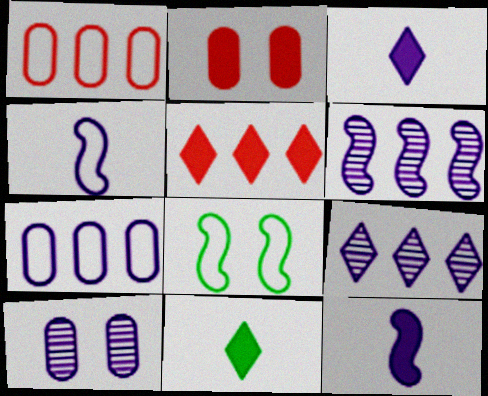[]